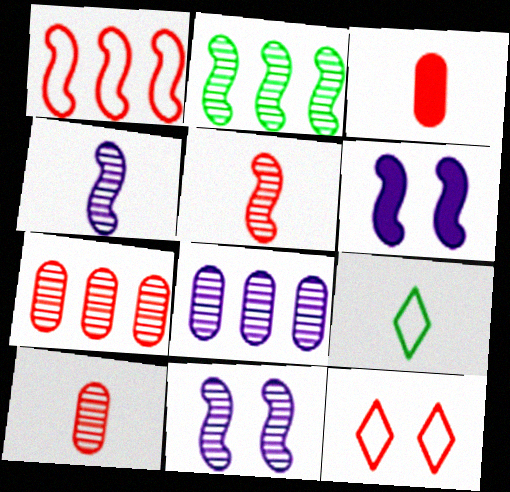[[2, 5, 11], 
[3, 4, 9], 
[6, 7, 9]]